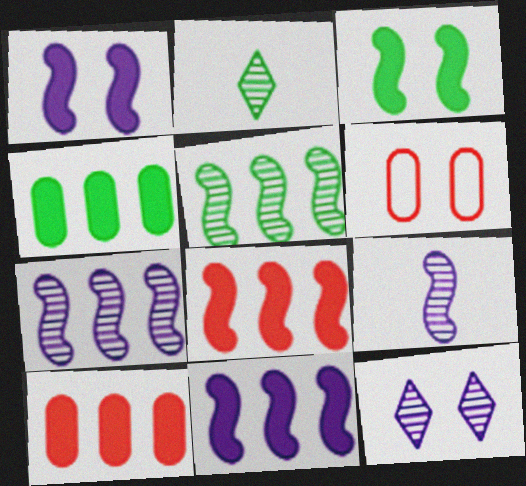[[2, 6, 11], 
[3, 6, 12]]